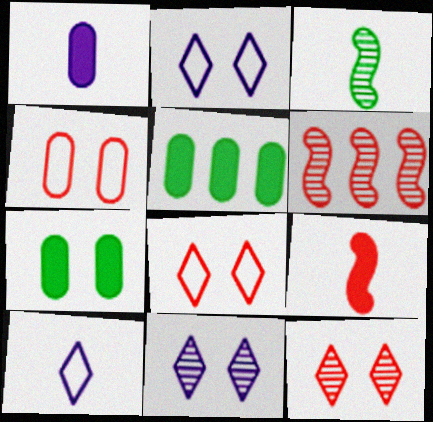[[6, 7, 10]]